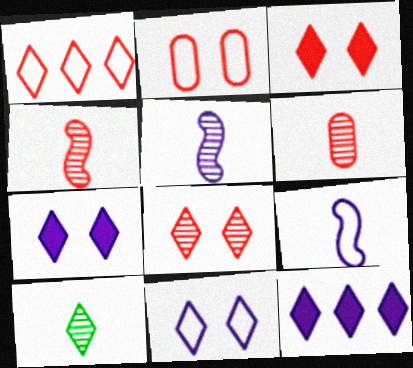[[1, 7, 10], 
[5, 6, 10]]